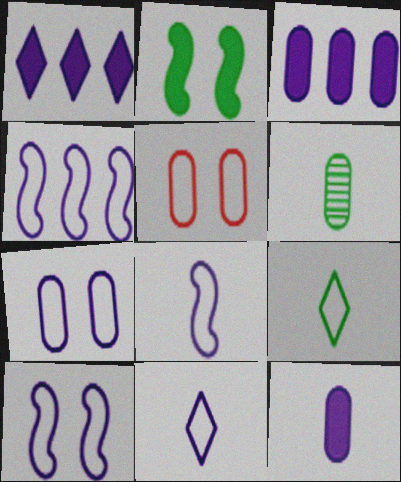[[3, 5, 6], 
[4, 5, 9], 
[4, 7, 11], 
[4, 8, 10]]